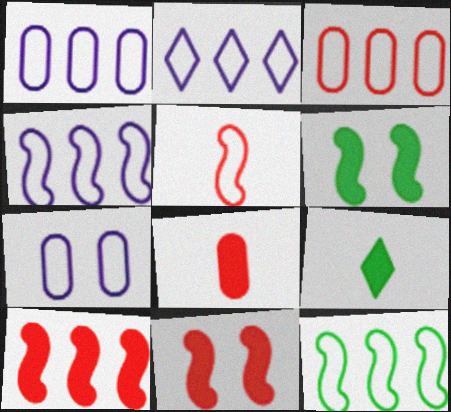[[1, 2, 4], 
[2, 3, 12]]